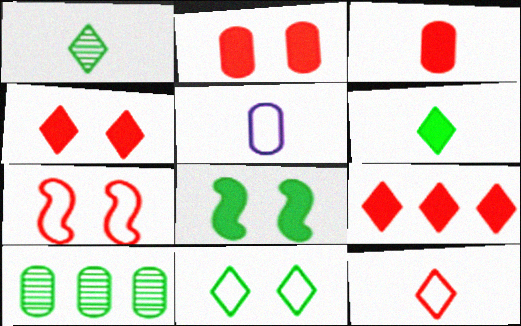[[2, 5, 10]]